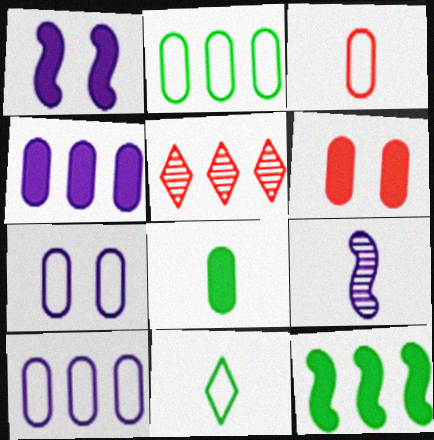[[2, 3, 7], 
[4, 6, 8], 
[5, 10, 12]]